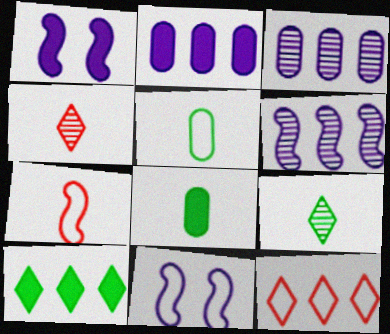[[5, 11, 12]]